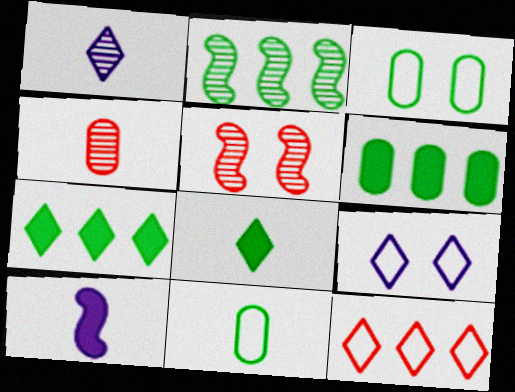[[2, 3, 8]]